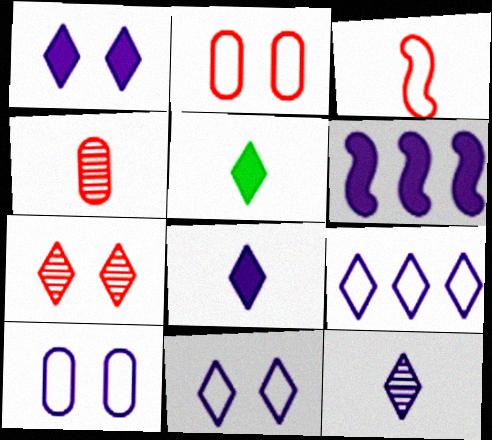[[1, 9, 12], 
[5, 7, 9], 
[6, 10, 12]]